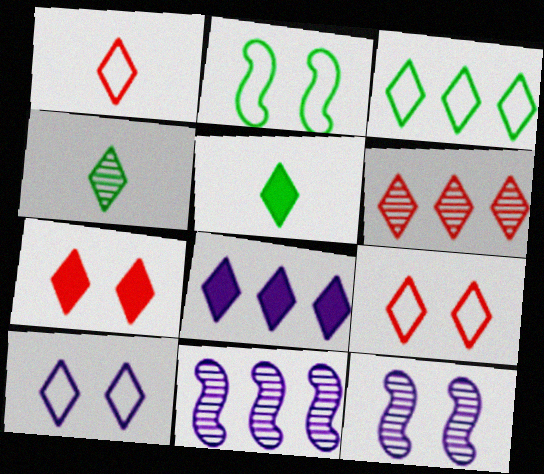[[1, 3, 10], 
[1, 6, 7], 
[3, 6, 8], 
[4, 8, 9], 
[5, 6, 10], 
[5, 7, 8]]